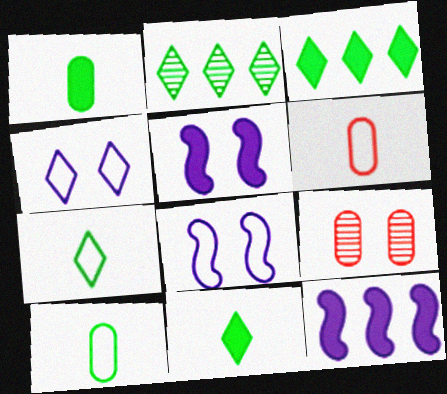[[2, 5, 6], 
[7, 9, 12]]